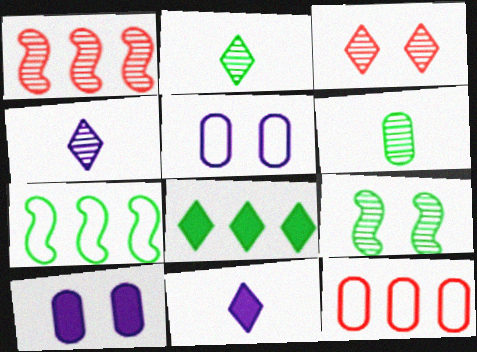[[6, 10, 12], 
[9, 11, 12]]